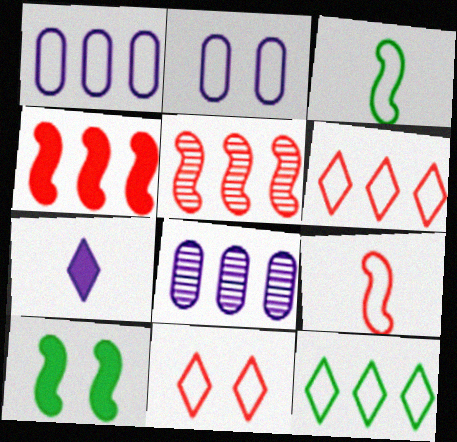[[1, 3, 11], 
[2, 3, 6], 
[2, 9, 12], 
[4, 8, 12]]